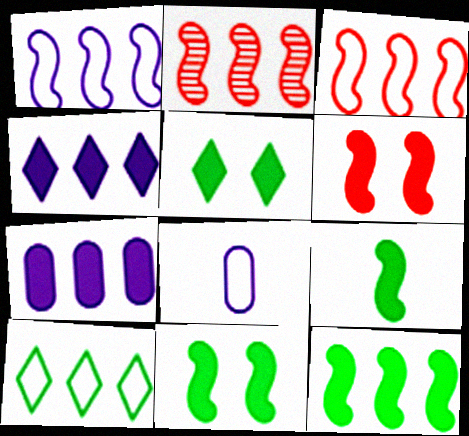[[1, 2, 12], 
[2, 5, 8], 
[2, 7, 10], 
[9, 11, 12]]